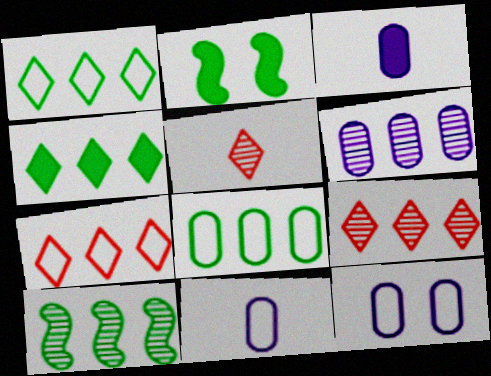[[2, 9, 11], 
[3, 6, 12], 
[4, 8, 10], 
[6, 9, 10]]